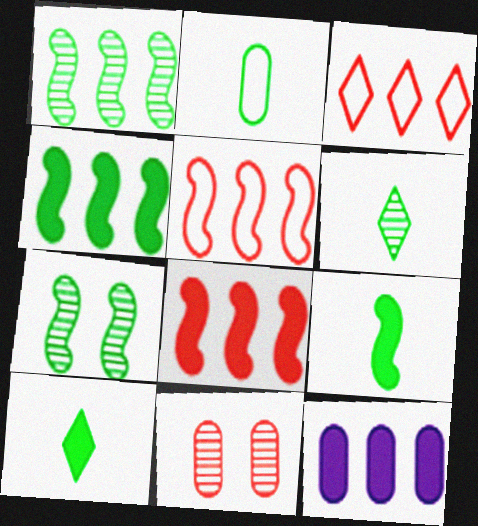[[1, 3, 12], 
[2, 6, 9], 
[2, 11, 12]]